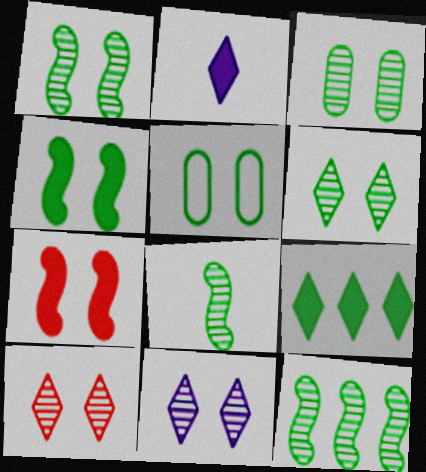[[1, 3, 6], 
[1, 8, 12], 
[4, 5, 6], 
[5, 7, 11], 
[5, 8, 9], 
[6, 10, 11]]